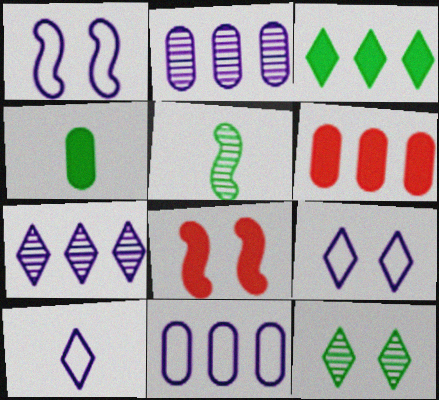[[1, 10, 11], 
[5, 6, 9]]